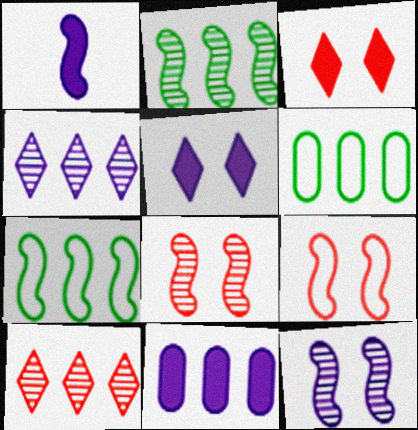[[1, 2, 9], 
[1, 5, 11], 
[1, 7, 8], 
[7, 10, 11]]